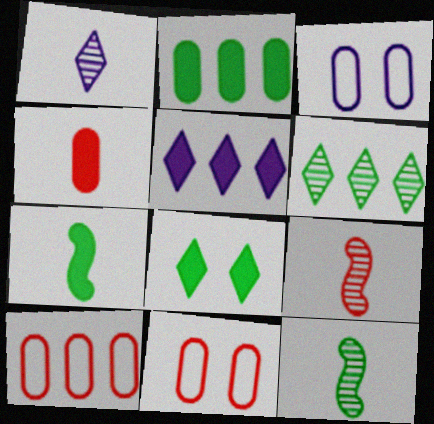[[2, 7, 8], 
[5, 11, 12]]